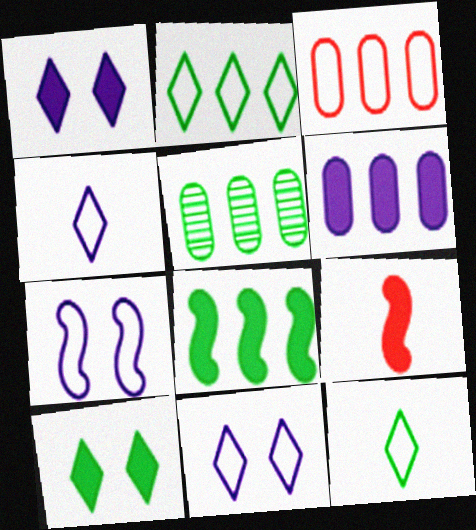[[2, 5, 8], 
[3, 5, 6], 
[3, 7, 12], 
[5, 9, 11], 
[6, 9, 10]]